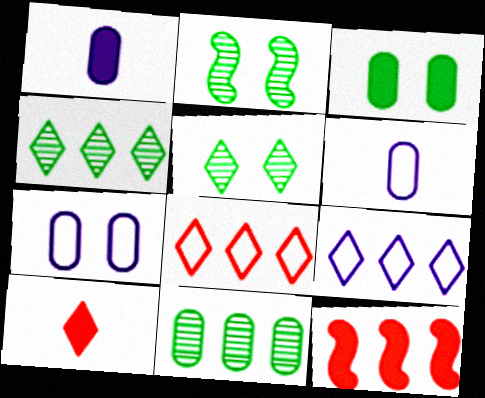[[1, 2, 8], 
[5, 6, 12], 
[5, 9, 10], 
[9, 11, 12]]